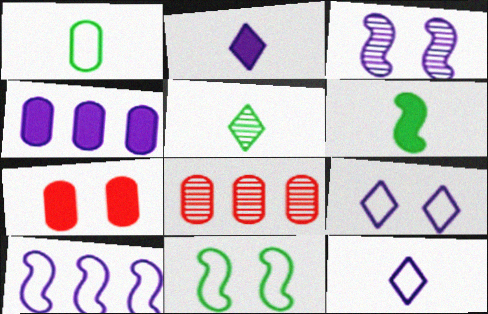[[1, 5, 6], 
[2, 8, 11], 
[3, 4, 12], 
[3, 5, 8], 
[5, 7, 10], 
[6, 8, 9]]